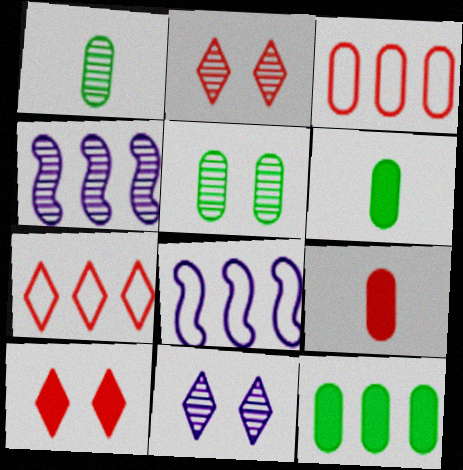[[1, 2, 4], 
[1, 8, 10], 
[2, 6, 8], 
[4, 7, 12]]